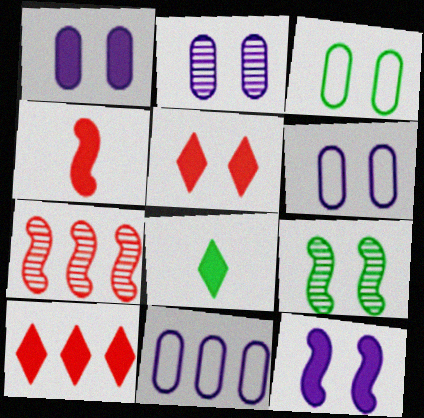[[1, 2, 6], 
[5, 6, 9], 
[6, 7, 8]]